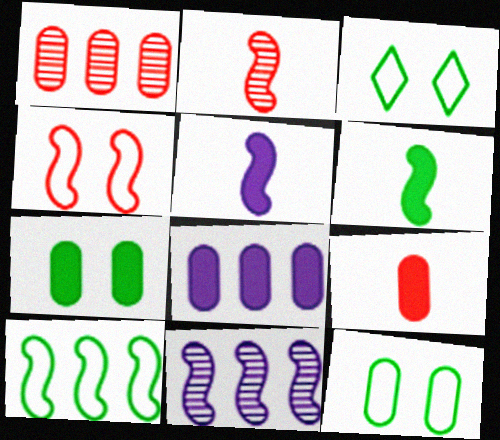[[1, 3, 5], 
[2, 3, 8], 
[3, 9, 11], 
[4, 6, 11], 
[7, 8, 9]]